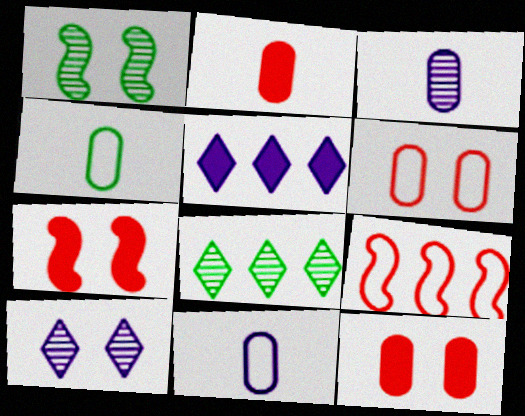[[2, 3, 4], 
[7, 8, 11]]